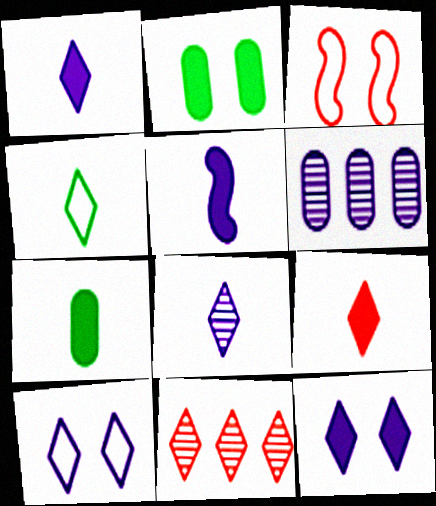[[4, 8, 9], 
[4, 11, 12], 
[5, 6, 10], 
[5, 7, 9]]